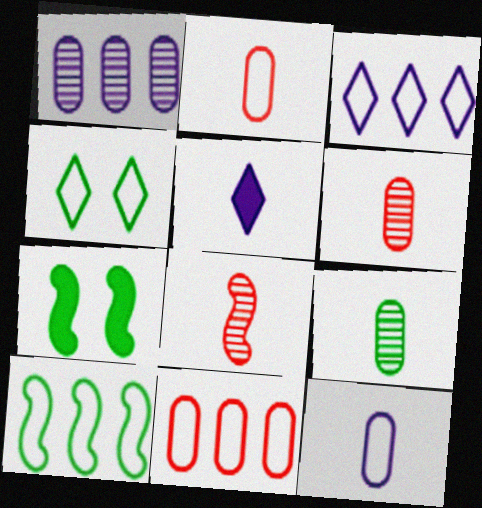[[3, 6, 7], 
[3, 10, 11]]